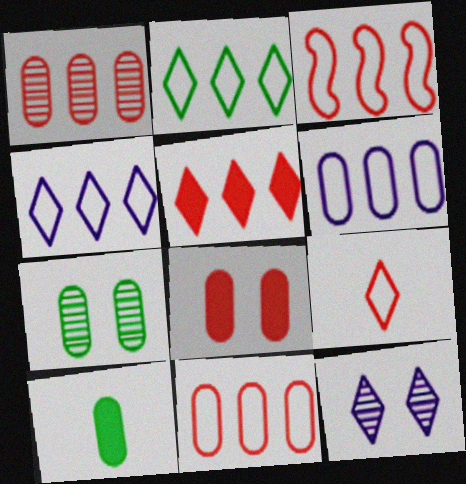[[1, 3, 5], 
[2, 3, 6], 
[3, 10, 12]]